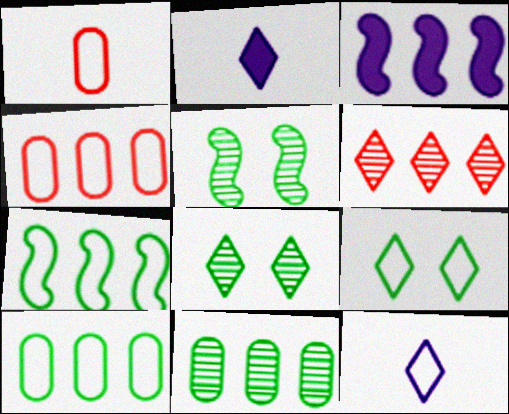[[1, 3, 8], 
[2, 4, 5], 
[2, 6, 9], 
[3, 6, 10]]